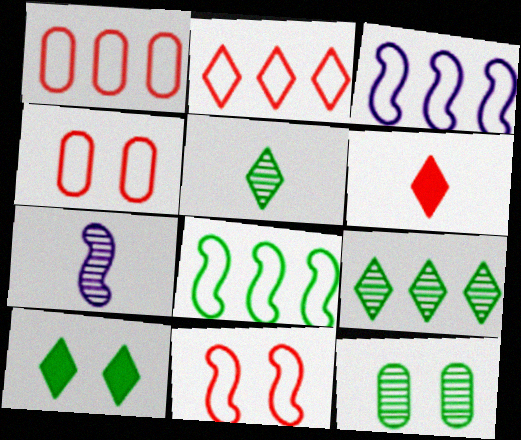[[1, 7, 10], 
[3, 6, 12]]